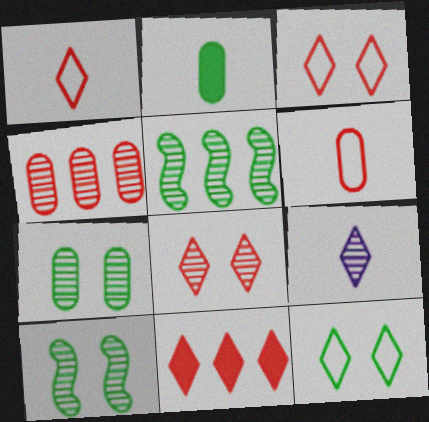[[1, 8, 11], 
[2, 5, 12], 
[4, 9, 10], 
[9, 11, 12]]